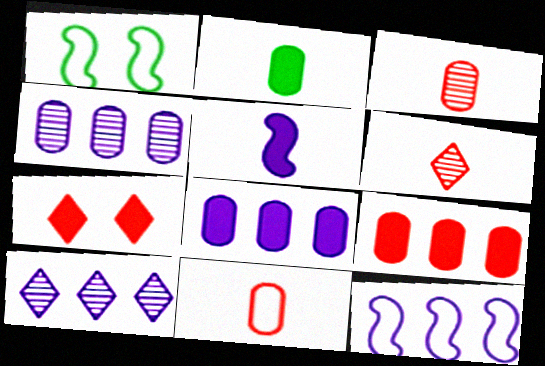[[1, 6, 8], 
[8, 10, 12]]